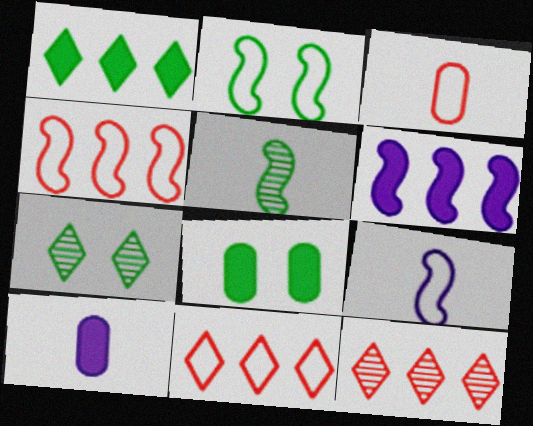[[2, 4, 9], 
[2, 7, 8], 
[2, 10, 12], 
[3, 6, 7], 
[4, 7, 10], 
[8, 9, 12]]